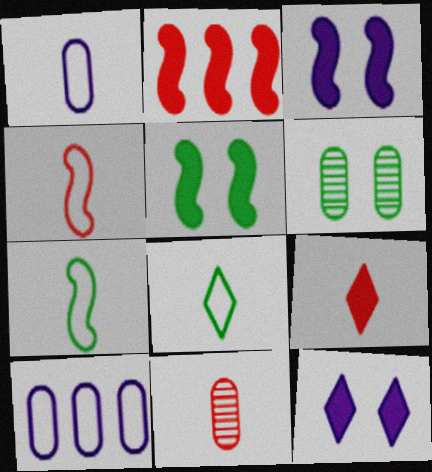[[1, 4, 8], 
[4, 9, 11]]